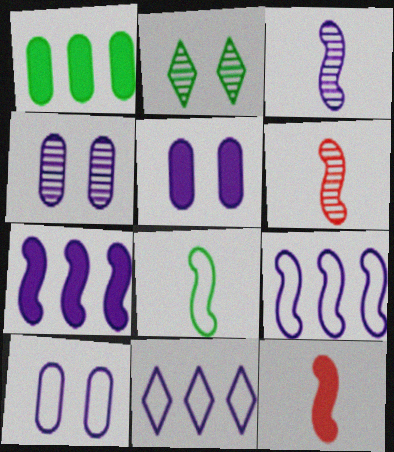[[1, 2, 8], 
[3, 5, 11], 
[3, 8, 12], 
[4, 5, 10]]